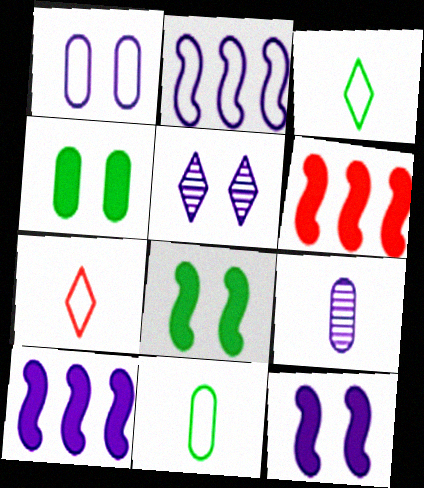[[1, 5, 12], 
[5, 6, 11]]